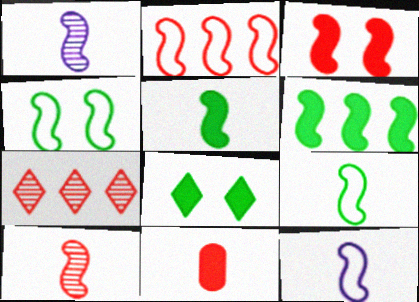[[2, 3, 10], 
[2, 4, 12], 
[5, 10, 12]]